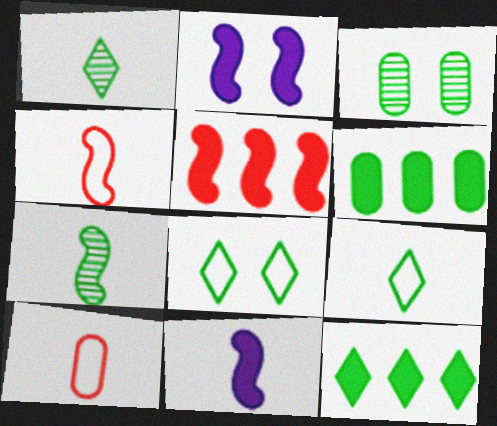[[1, 8, 12], 
[1, 10, 11], 
[4, 7, 11], 
[6, 7, 8]]